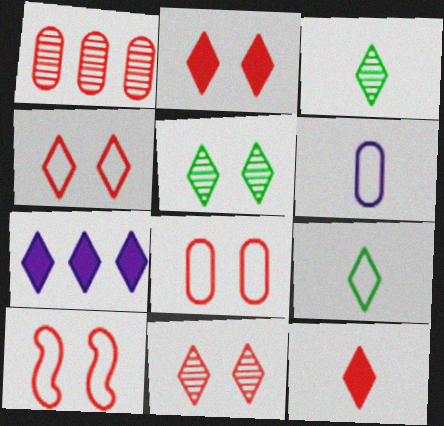[[1, 10, 12], 
[2, 4, 11], 
[3, 4, 7], 
[4, 8, 10], 
[7, 9, 11]]